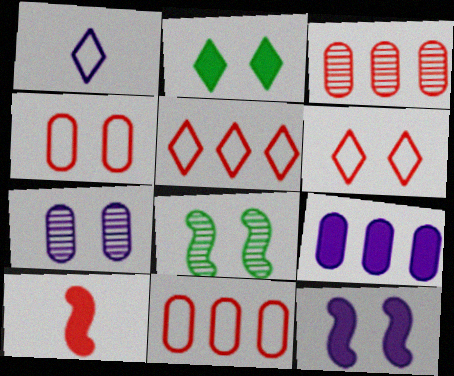[[2, 9, 10], 
[3, 6, 10]]